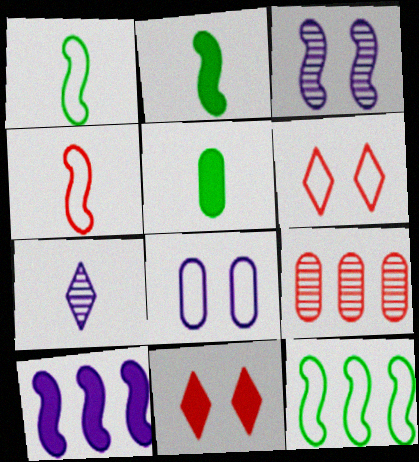[[4, 5, 7], 
[4, 9, 11], 
[5, 8, 9], 
[5, 10, 11], 
[7, 8, 10]]